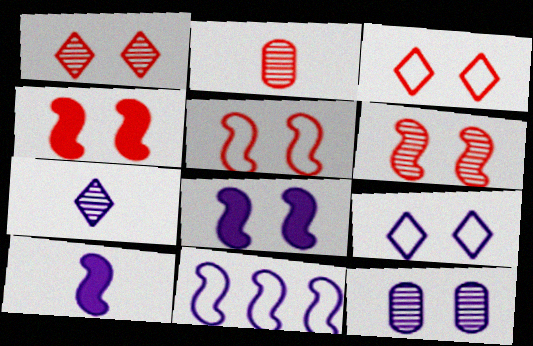[[4, 5, 6], 
[8, 9, 12]]